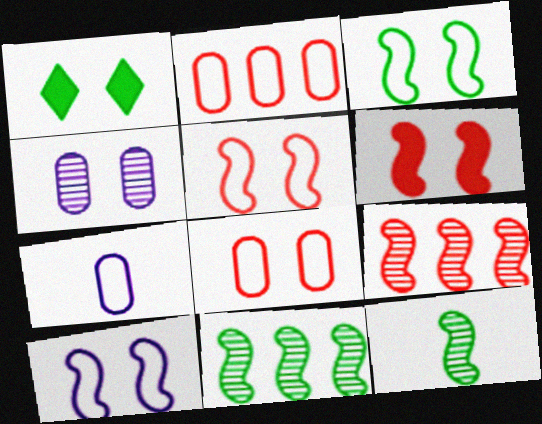[[1, 4, 5], 
[1, 7, 9], 
[3, 5, 10]]